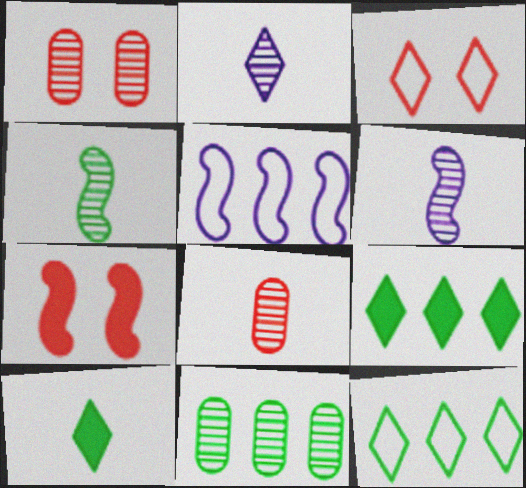[[1, 3, 7], 
[1, 5, 10], 
[2, 3, 9], 
[2, 4, 8], 
[4, 5, 7]]